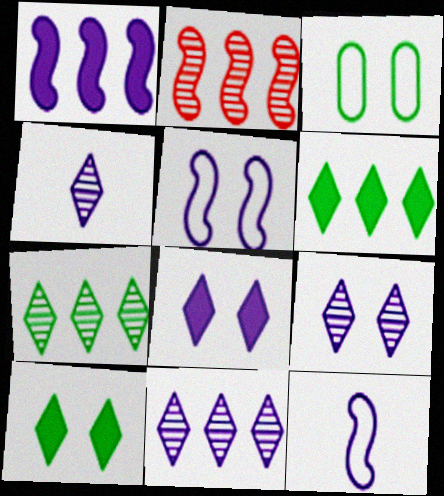[[4, 9, 11]]